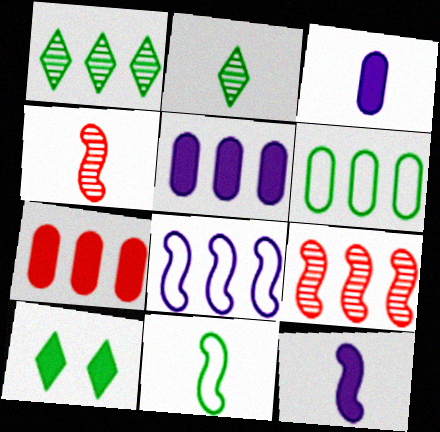[[1, 7, 8], 
[4, 11, 12], 
[7, 10, 12]]